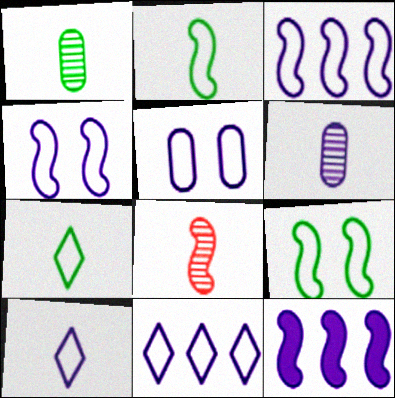[[3, 5, 10], 
[8, 9, 12]]